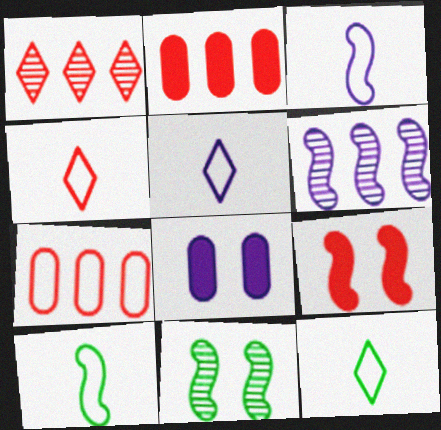[[1, 8, 10], 
[2, 5, 11], 
[4, 5, 12], 
[5, 6, 8], 
[6, 9, 10]]